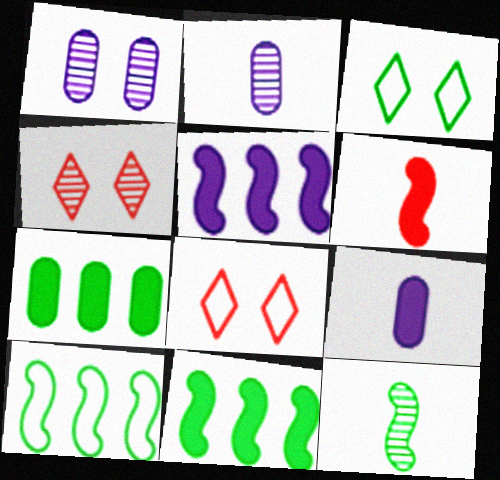[[2, 8, 11], 
[3, 7, 12], 
[4, 9, 10]]